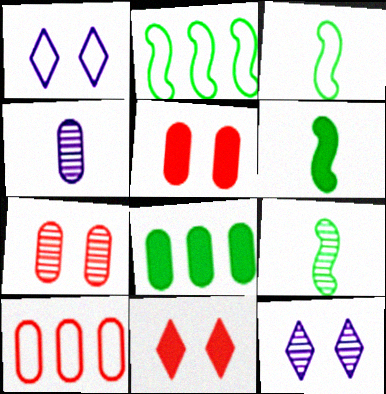[[1, 3, 10], 
[2, 4, 11], 
[3, 6, 9], 
[6, 10, 12]]